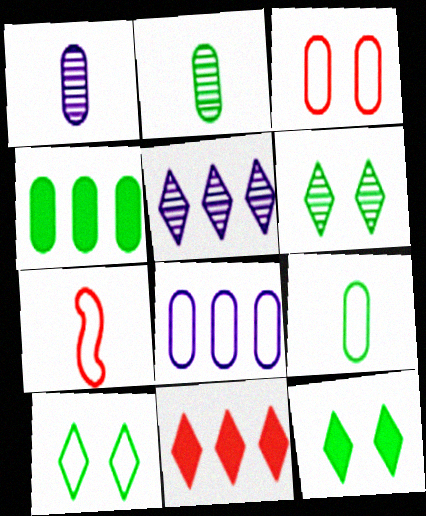[[1, 3, 4], 
[3, 8, 9], 
[6, 10, 12], 
[7, 8, 10]]